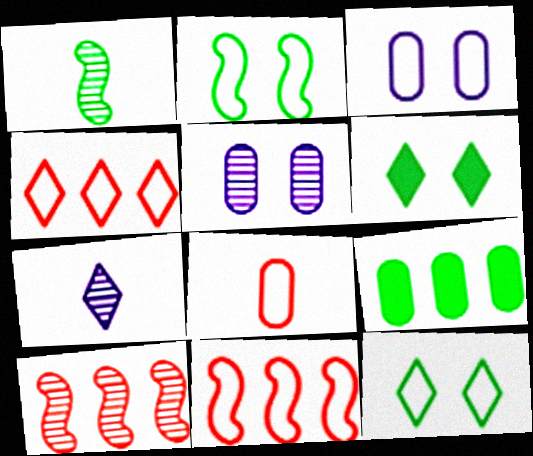[[1, 9, 12], 
[4, 6, 7], 
[5, 8, 9]]